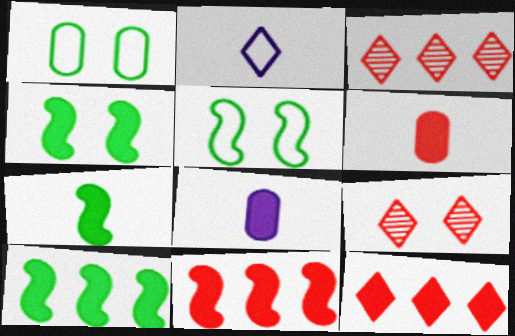[[3, 5, 8], 
[4, 7, 10], 
[4, 8, 12]]